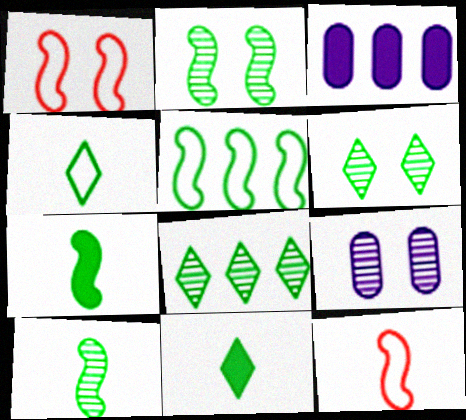[[2, 5, 7], 
[3, 6, 12]]